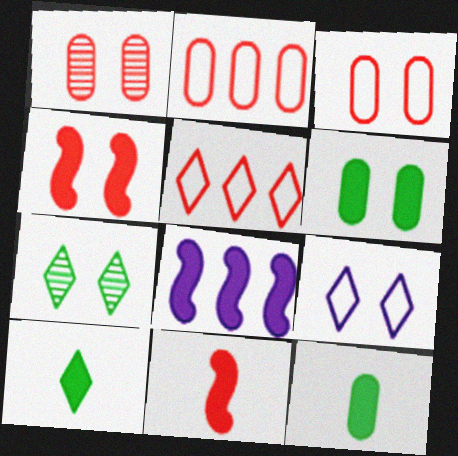[[1, 5, 11]]